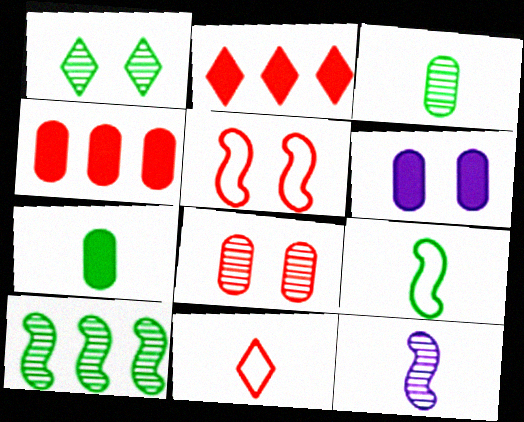[[1, 3, 10], 
[1, 5, 6], 
[4, 6, 7], 
[6, 10, 11], 
[7, 11, 12]]